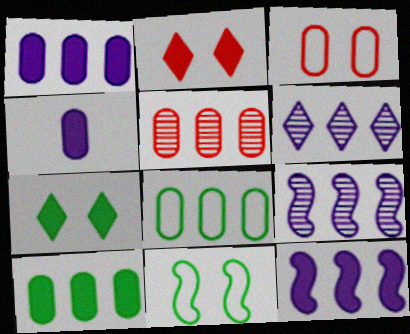[[1, 5, 8]]